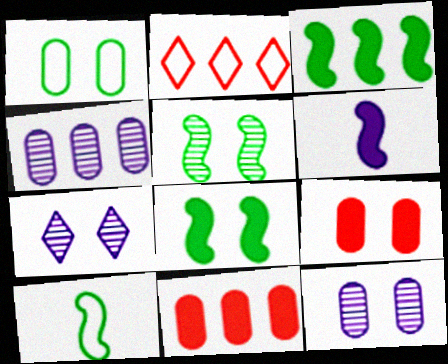[[1, 9, 12], 
[2, 3, 4], 
[3, 5, 10], 
[7, 10, 11]]